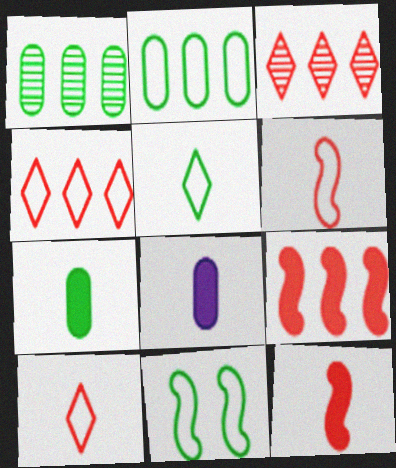[[2, 5, 11], 
[3, 8, 11]]